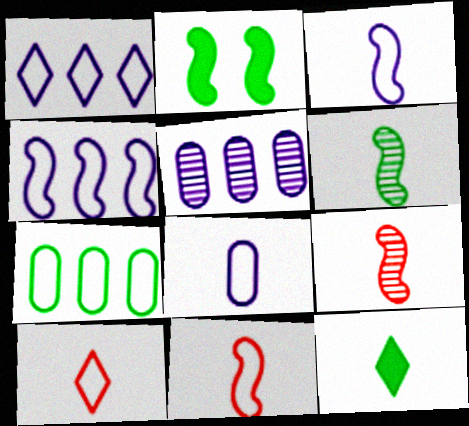[[2, 4, 9], 
[2, 5, 10], 
[8, 9, 12]]